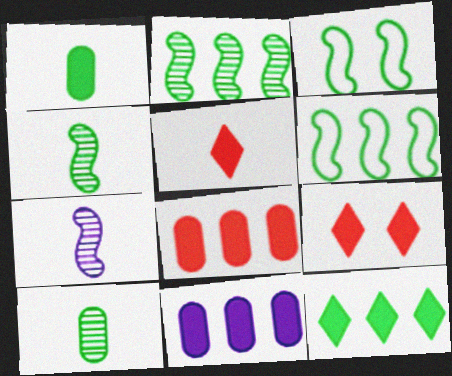[[3, 10, 12]]